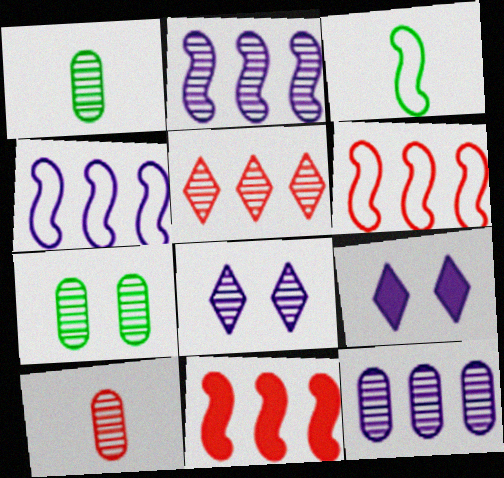[[1, 6, 9], 
[7, 10, 12]]